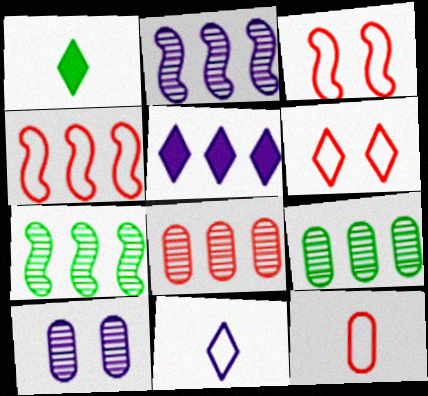[[1, 4, 10], 
[4, 5, 9], 
[4, 6, 12]]